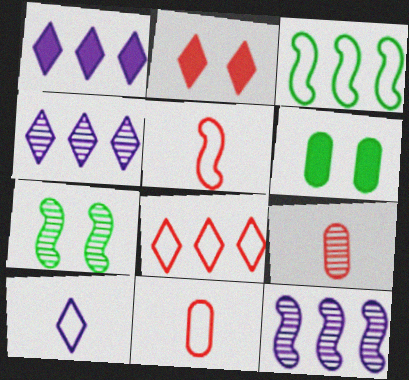[[1, 7, 11], 
[4, 5, 6], 
[4, 7, 9]]